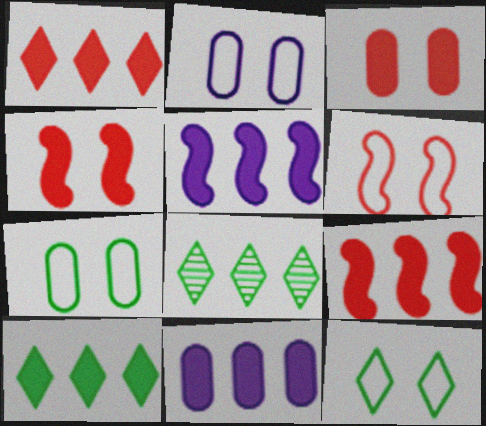[[2, 6, 12], 
[9, 10, 11]]